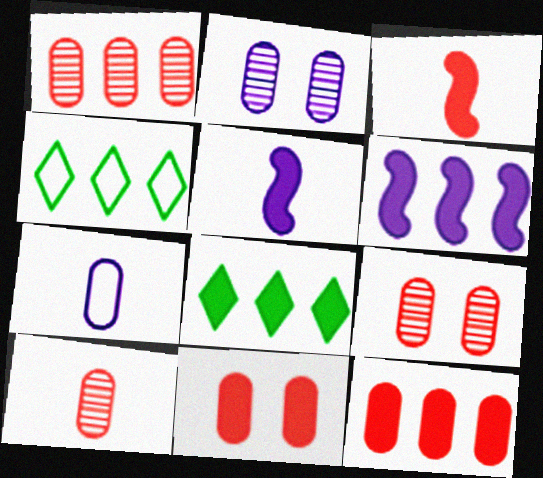[[1, 4, 6], 
[1, 9, 10], 
[2, 3, 4], 
[4, 5, 9], 
[5, 8, 11], 
[6, 8, 12]]